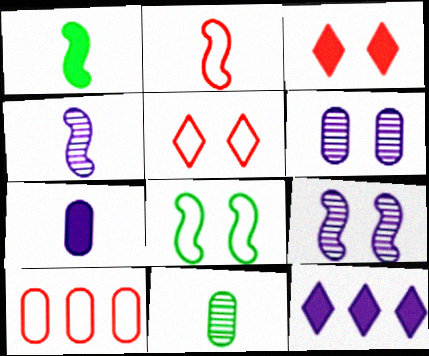[[1, 2, 4], 
[2, 5, 10], 
[3, 6, 8]]